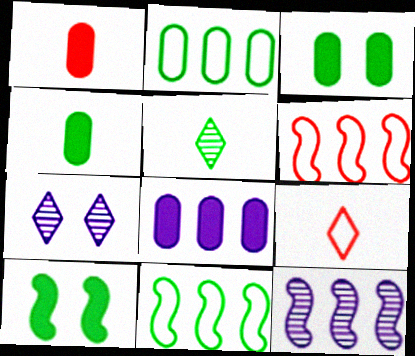[[1, 3, 8], 
[1, 7, 11], 
[2, 5, 10], 
[3, 5, 11], 
[3, 9, 12], 
[4, 6, 7]]